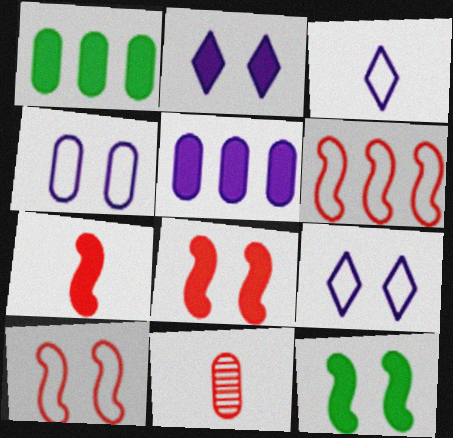[[1, 2, 7], 
[1, 4, 11]]